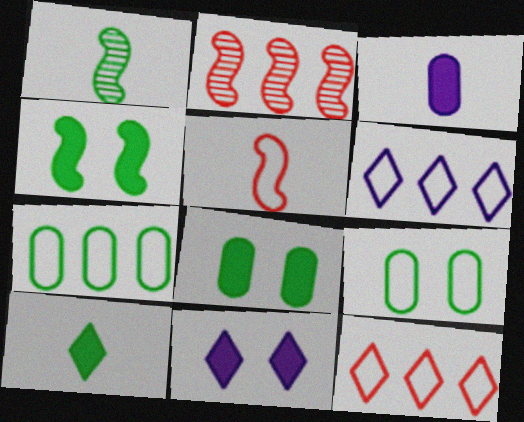[[5, 6, 9]]